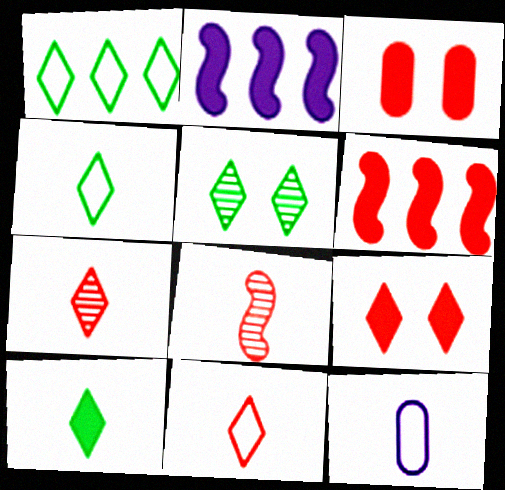[[1, 5, 10], 
[2, 3, 10], 
[5, 6, 12], 
[8, 10, 12]]